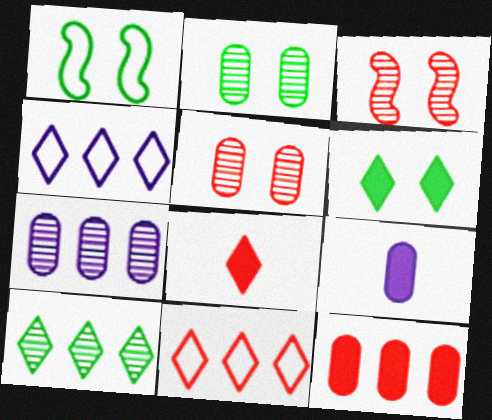[[1, 2, 6], 
[1, 7, 8]]